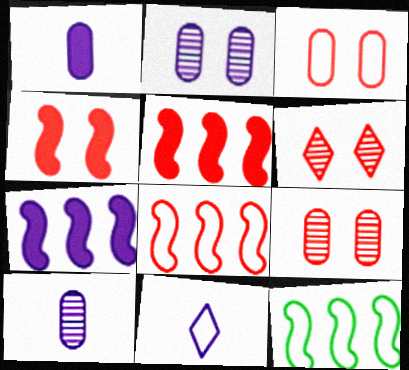[[1, 6, 12], 
[2, 7, 11], 
[3, 4, 6], 
[3, 11, 12]]